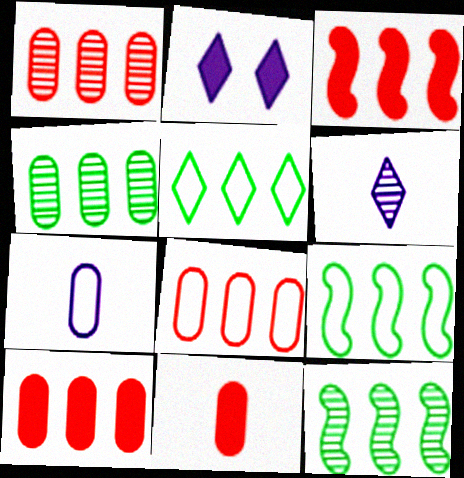[[1, 8, 10]]